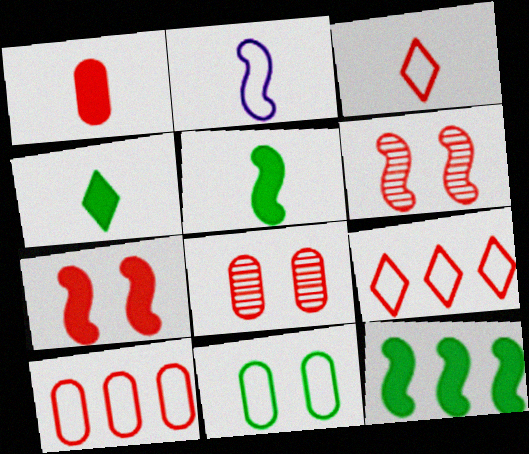[[1, 6, 9], 
[1, 8, 10], 
[2, 6, 12], 
[2, 9, 11]]